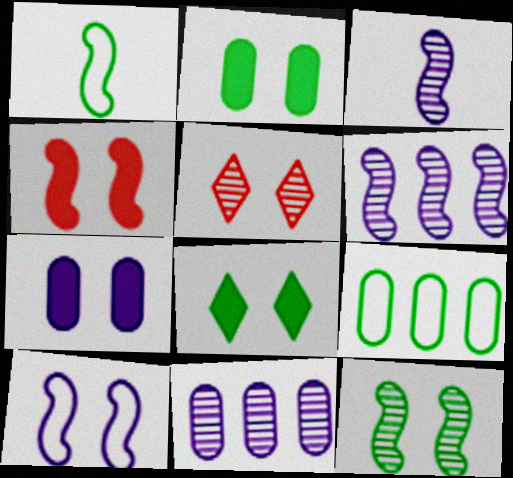[[1, 4, 6], 
[2, 5, 10], 
[4, 7, 8], 
[4, 10, 12]]